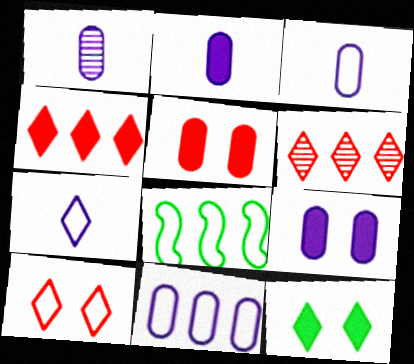[[1, 2, 3], 
[1, 9, 11], 
[3, 8, 10], 
[6, 7, 12]]